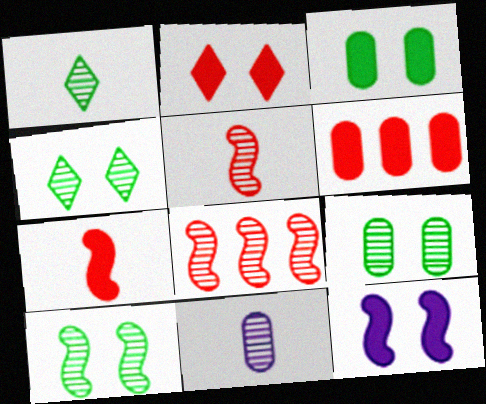[[1, 5, 11], 
[2, 3, 12], 
[2, 6, 7], 
[4, 8, 11], 
[4, 9, 10]]